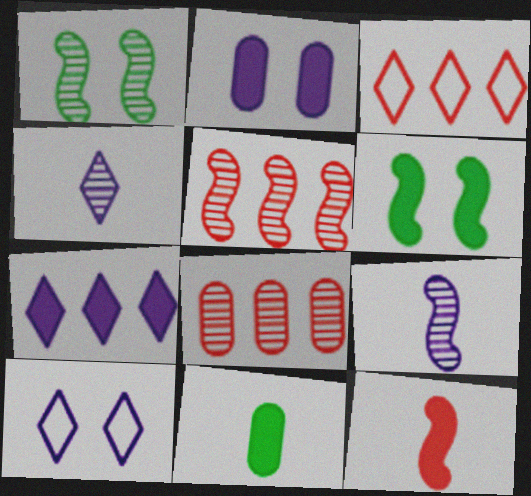[[1, 4, 8], 
[1, 5, 9], 
[4, 7, 10], 
[5, 10, 11]]